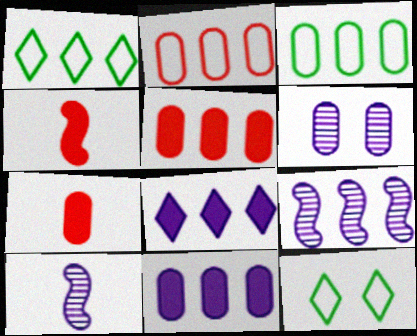[[1, 4, 6], 
[1, 5, 9], 
[3, 6, 7], 
[5, 10, 12], 
[7, 9, 12]]